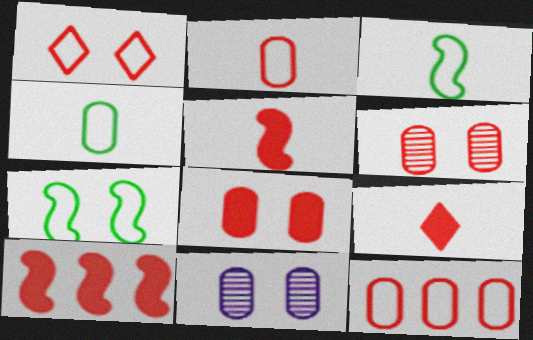[[8, 9, 10]]